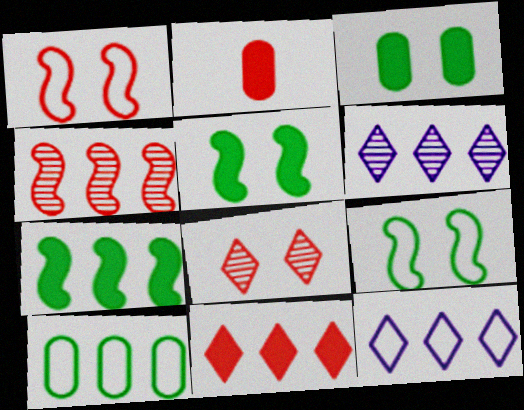[[2, 6, 9]]